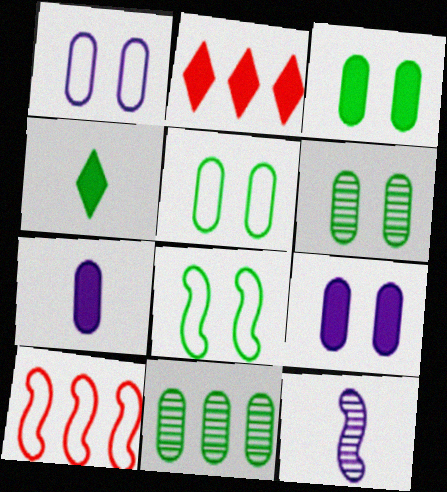[[2, 5, 12], 
[3, 5, 6], 
[4, 8, 11]]